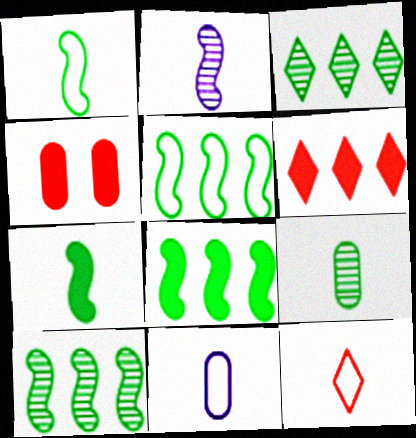[[1, 11, 12], 
[5, 8, 10]]